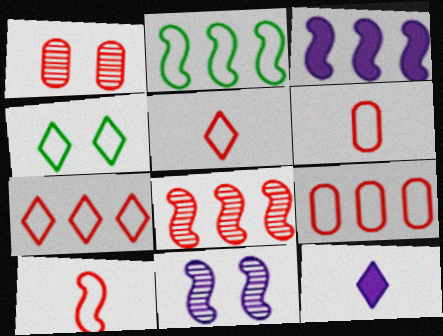[[1, 2, 12], 
[2, 3, 8], 
[5, 6, 10]]